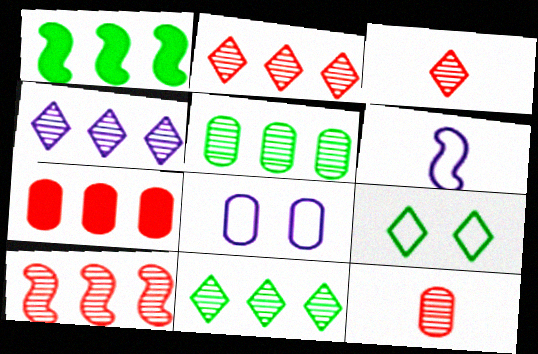[[1, 3, 8], 
[2, 4, 11], 
[4, 5, 10]]